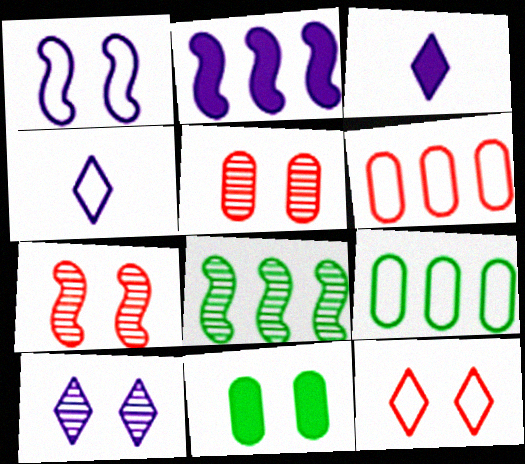[[3, 7, 9]]